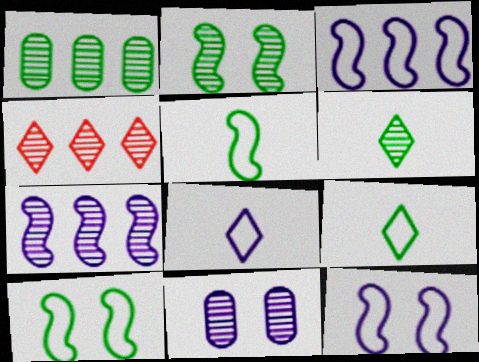[[1, 2, 6], 
[1, 4, 7]]